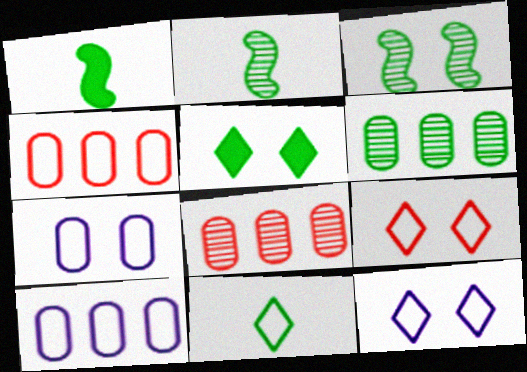[[1, 8, 12]]